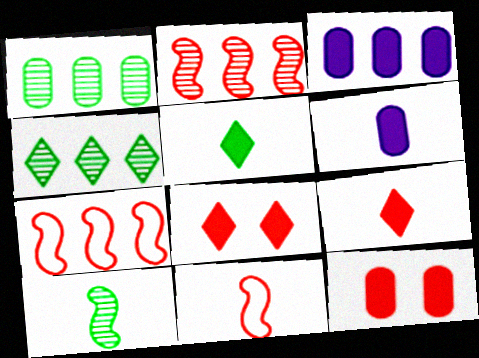[[3, 4, 7]]